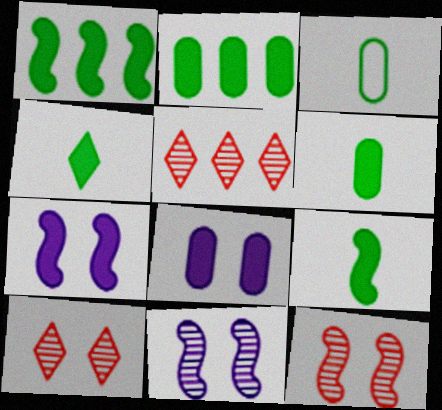[[3, 5, 7], 
[4, 6, 9]]